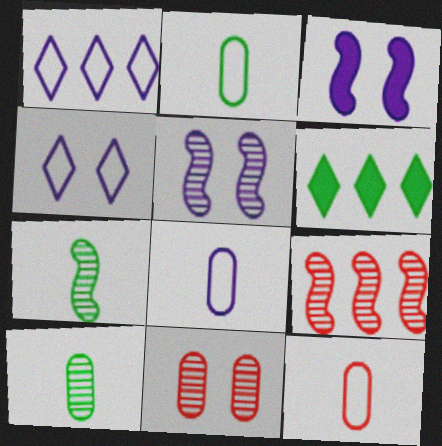[[2, 8, 12], 
[5, 6, 12], 
[5, 7, 9]]